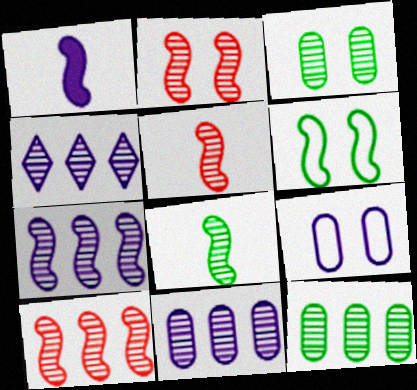[[1, 4, 9], 
[1, 6, 10], 
[2, 5, 10], 
[2, 7, 8], 
[3, 4, 5], 
[4, 7, 11], 
[4, 10, 12]]